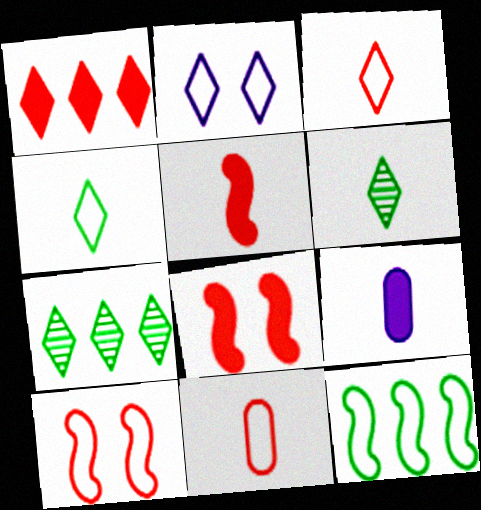[[1, 2, 6], 
[2, 11, 12], 
[7, 9, 10]]